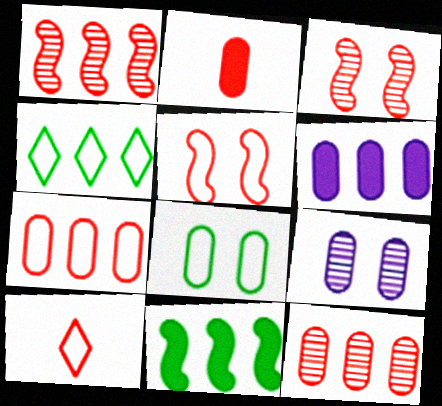[[1, 4, 6], 
[5, 7, 10], 
[9, 10, 11]]